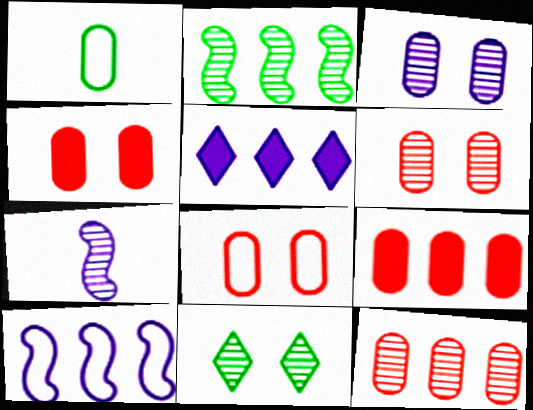[[1, 3, 9], 
[4, 6, 8], 
[7, 11, 12]]